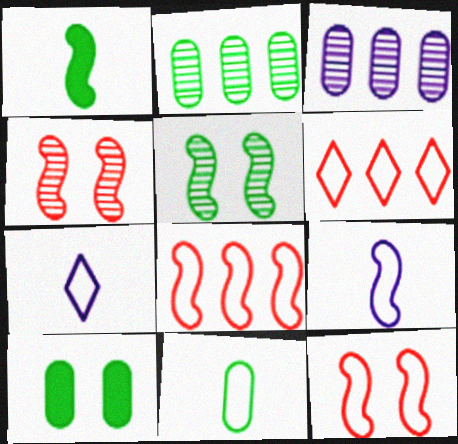[[2, 10, 11]]